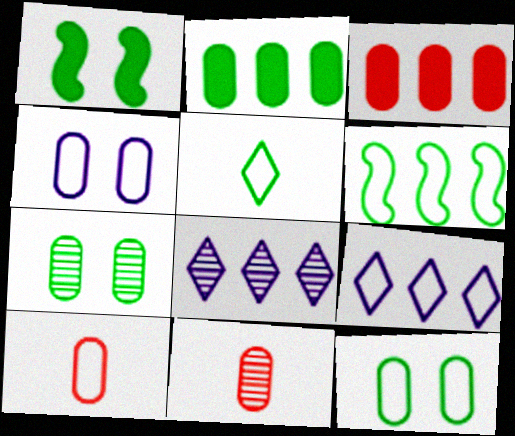[[1, 8, 10], 
[1, 9, 11], 
[2, 4, 11], 
[3, 6, 8], 
[5, 6, 12]]